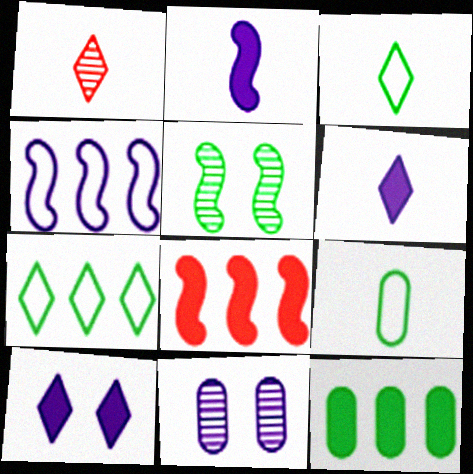[[1, 2, 9], 
[1, 3, 6], 
[1, 7, 10], 
[3, 5, 12], 
[3, 8, 11], 
[4, 6, 11]]